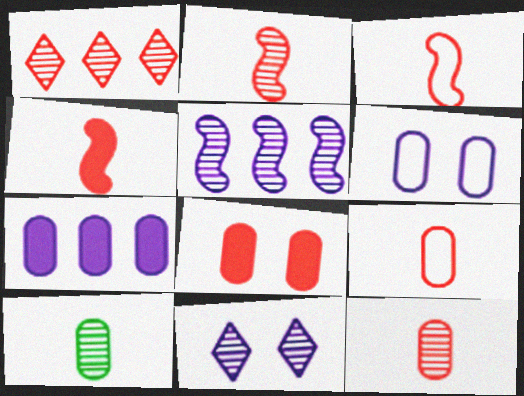[[1, 3, 8], 
[2, 3, 4]]